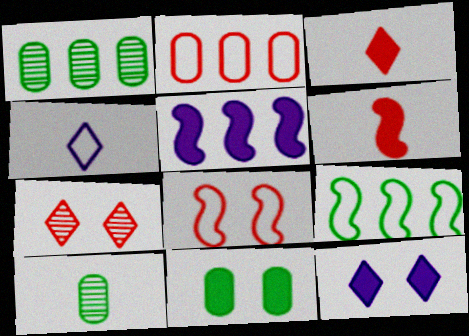[[2, 6, 7], 
[3, 5, 11], 
[4, 6, 10]]